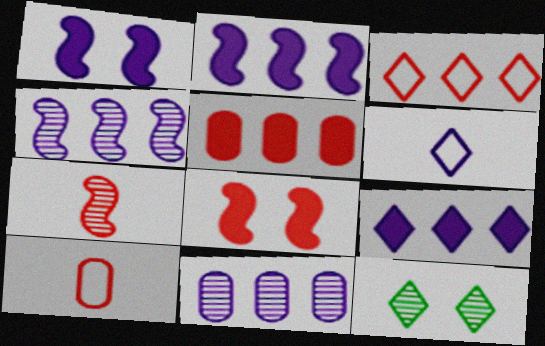[[1, 6, 11], 
[2, 10, 12], 
[7, 11, 12]]